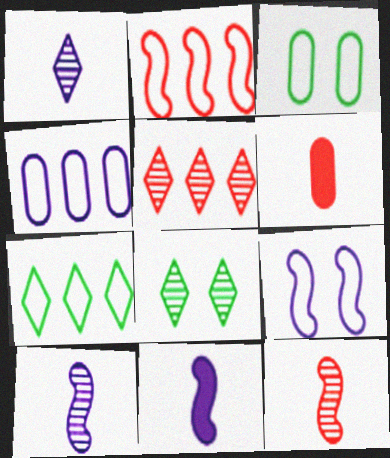[[1, 5, 8], 
[2, 4, 7], 
[3, 5, 11]]